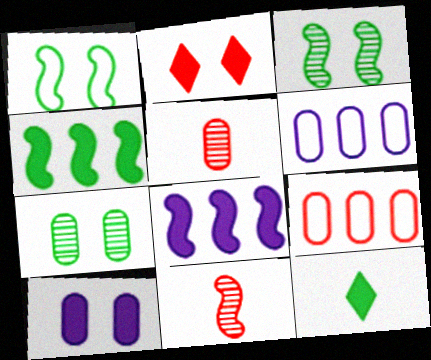[[1, 8, 11], 
[2, 9, 11]]